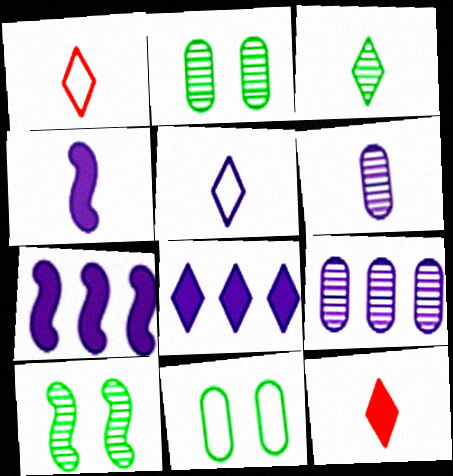[[1, 2, 7], 
[3, 5, 12], 
[4, 5, 6]]